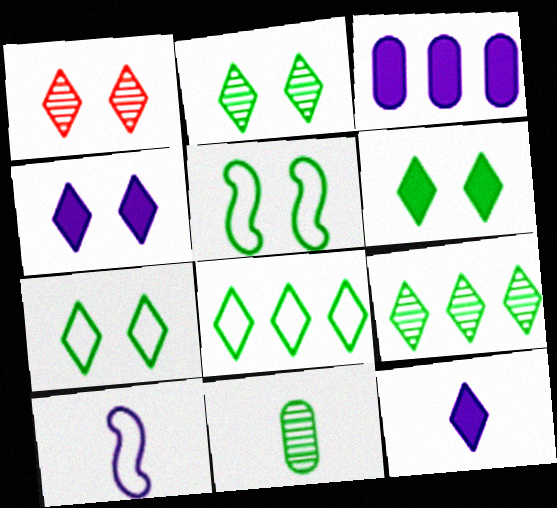[[1, 4, 7], 
[1, 8, 12], 
[2, 6, 7]]